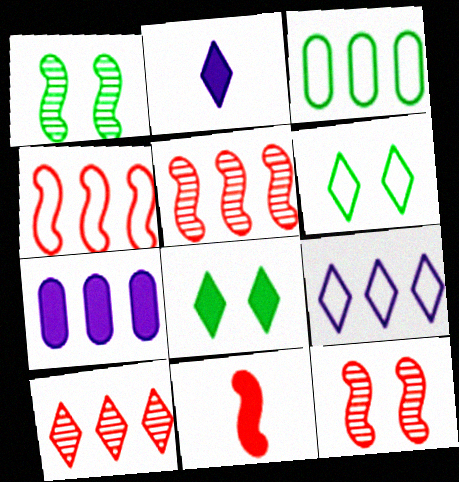[[2, 3, 12], 
[2, 6, 10], 
[3, 4, 9], 
[4, 11, 12], 
[7, 8, 11]]